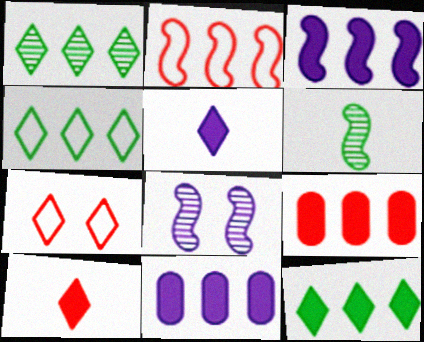[[1, 2, 11], 
[1, 4, 12], 
[1, 5, 7], 
[3, 9, 12], 
[6, 7, 11]]